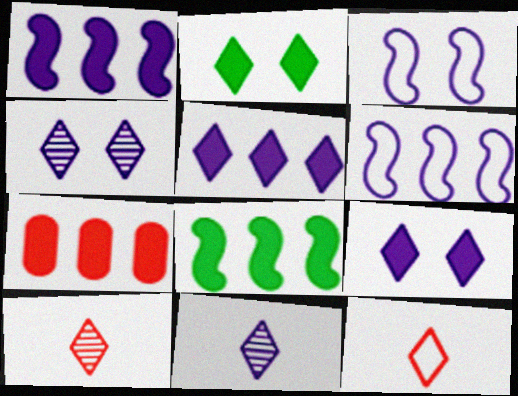[[5, 7, 8]]